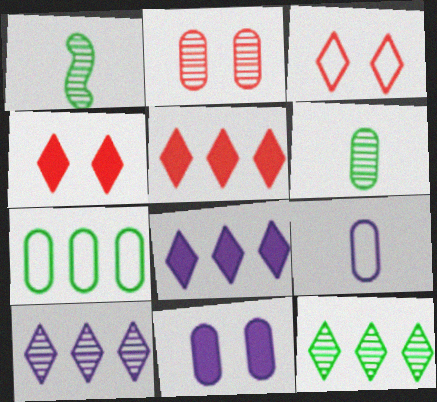[[1, 2, 10]]